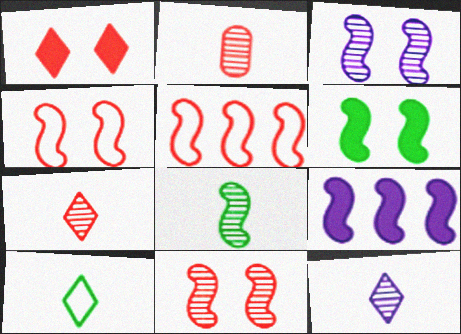[[1, 2, 5], 
[2, 8, 12], 
[3, 4, 6], 
[4, 8, 9]]